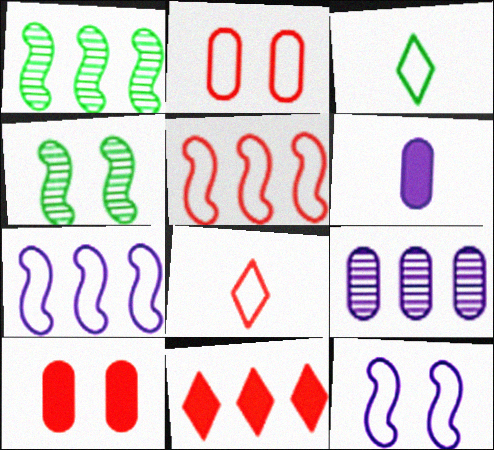[[2, 3, 7], 
[2, 5, 8]]